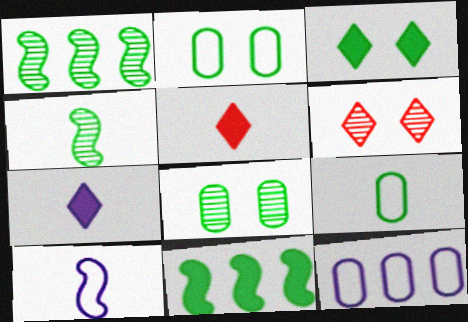[[1, 3, 9]]